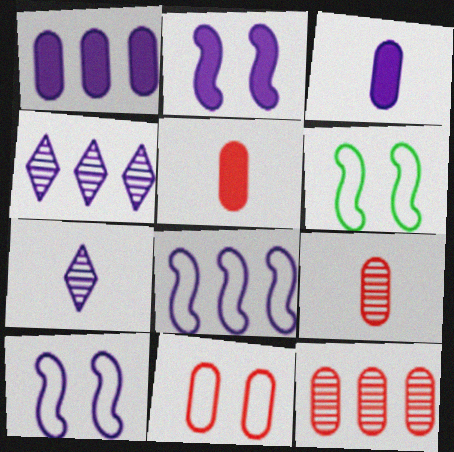[[1, 4, 8], 
[1, 7, 10], 
[3, 4, 10], 
[4, 5, 6], 
[5, 11, 12]]